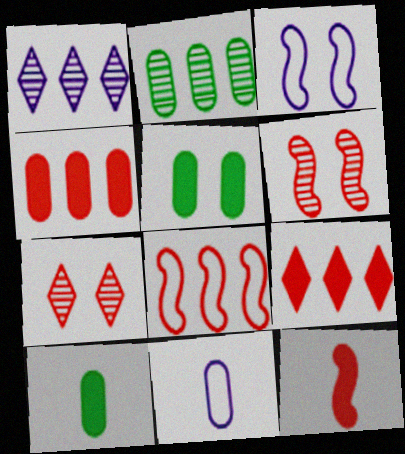[[3, 5, 7], 
[6, 8, 12]]